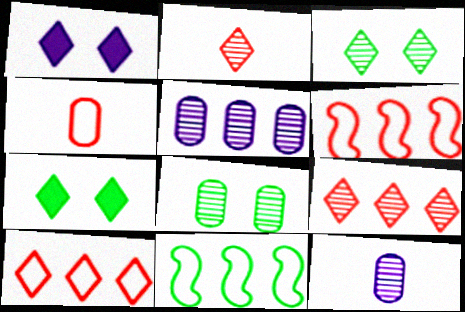[[6, 7, 12]]